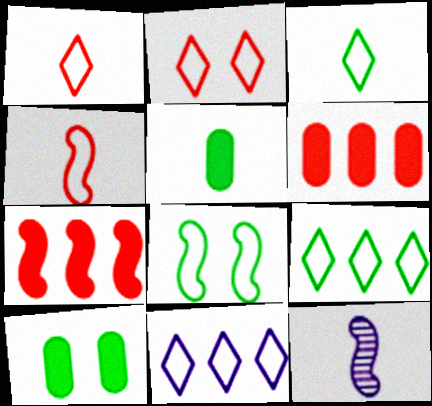[[1, 5, 12], 
[2, 3, 11], 
[7, 8, 12]]